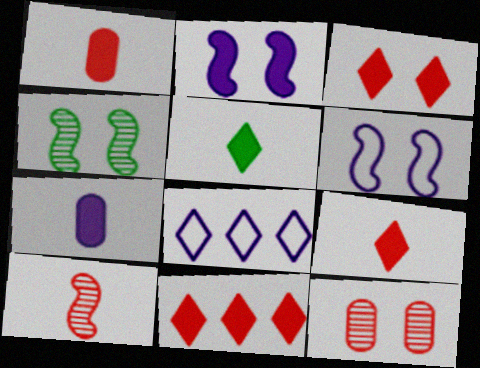[[1, 4, 8], 
[3, 9, 11]]